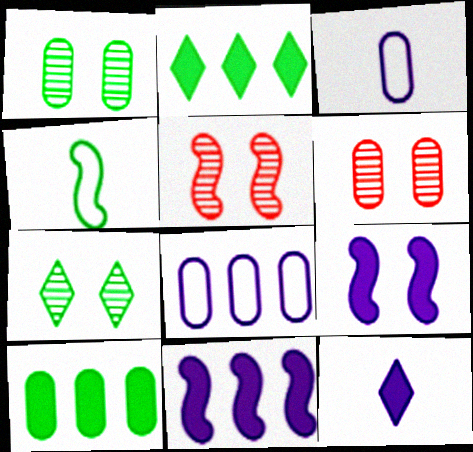[[1, 2, 4], 
[2, 3, 5], 
[3, 6, 10], 
[4, 5, 11], 
[4, 7, 10]]